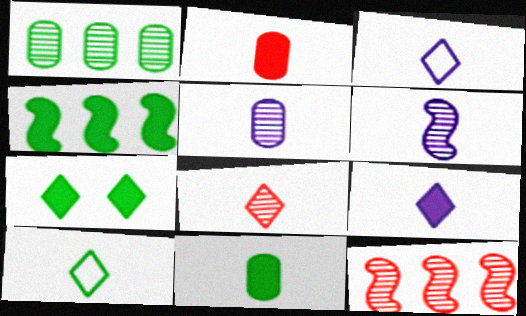[[2, 6, 10], 
[4, 7, 11], 
[8, 9, 10]]